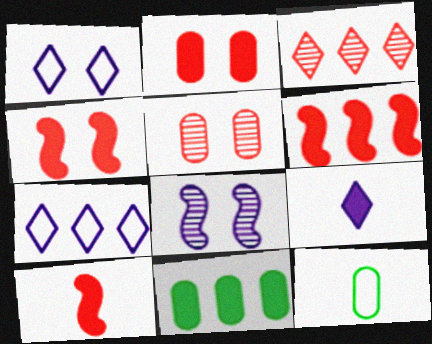[[4, 6, 10], 
[4, 9, 11]]